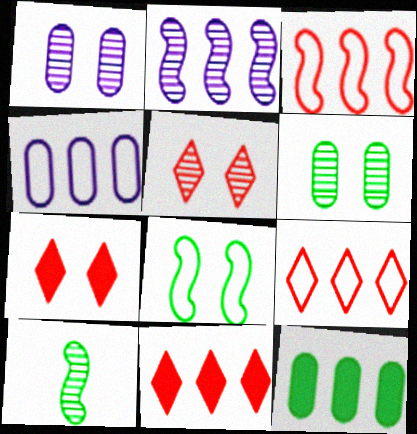[[1, 7, 8], 
[2, 9, 12], 
[4, 7, 10]]